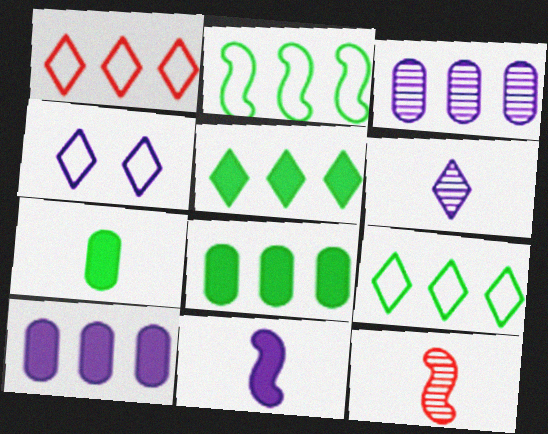[[3, 4, 11], 
[4, 8, 12]]